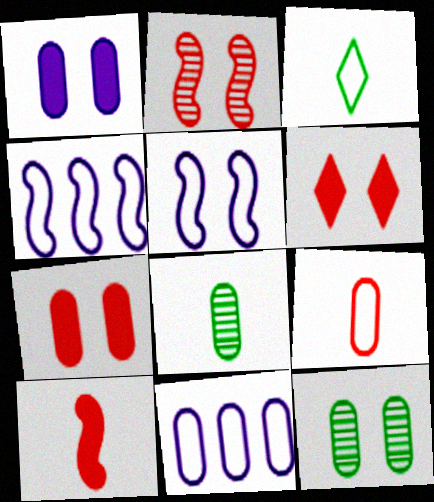[[4, 6, 8], 
[5, 6, 12], 
[7, 8, 11]]